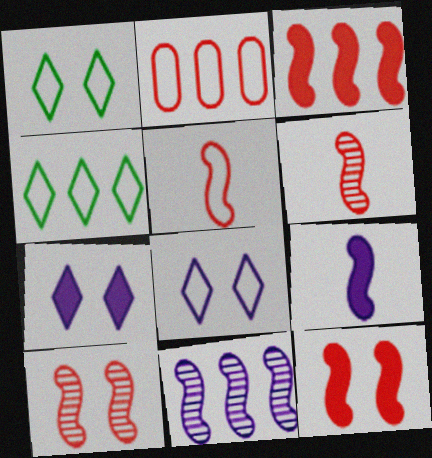[[3, 5, 10]]